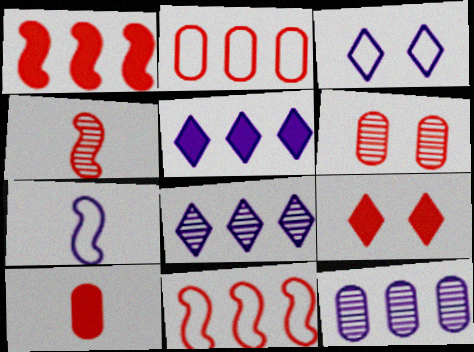[[1, 9, 10], 
[2, 4, 9], 
[2, 6, 10]]